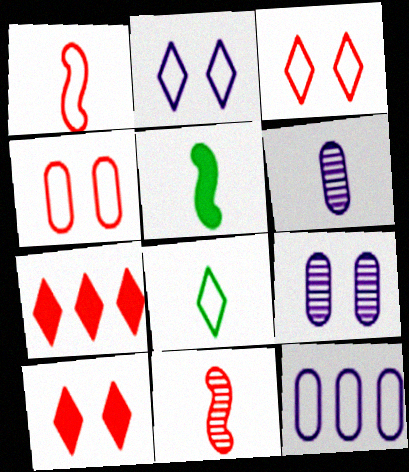[[4, 7, 11]]